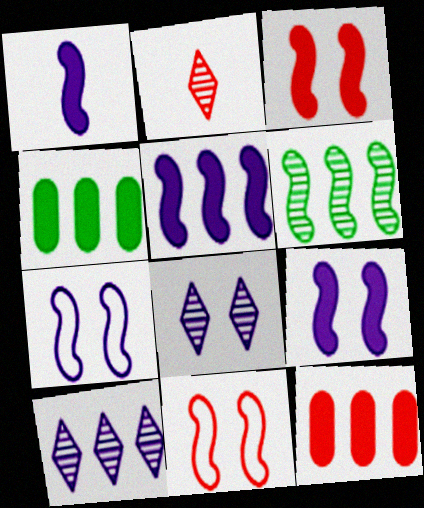[[1, 5, 9], 
[1, 6, 11], 
[2, 4, 7], 
[2, 11, 12]]